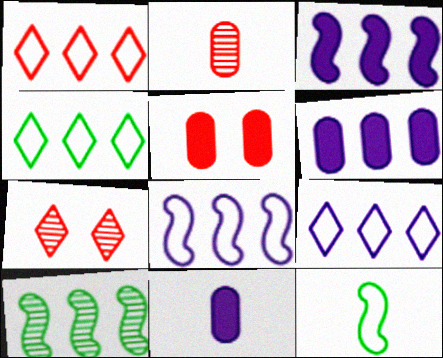[[1, 4, 9], 
[1, 6, 10], 
[6, 7, 12]]